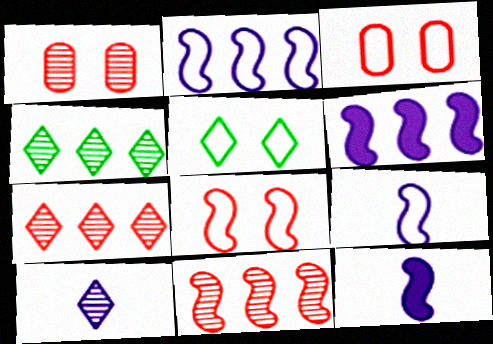[[3, 4, 12]]